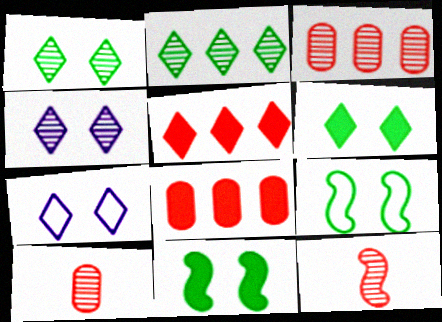[]